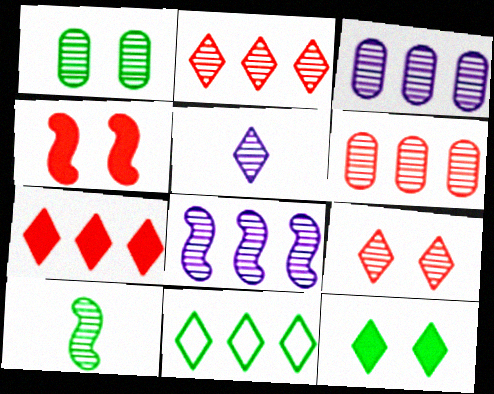[[3, 9, 10]]